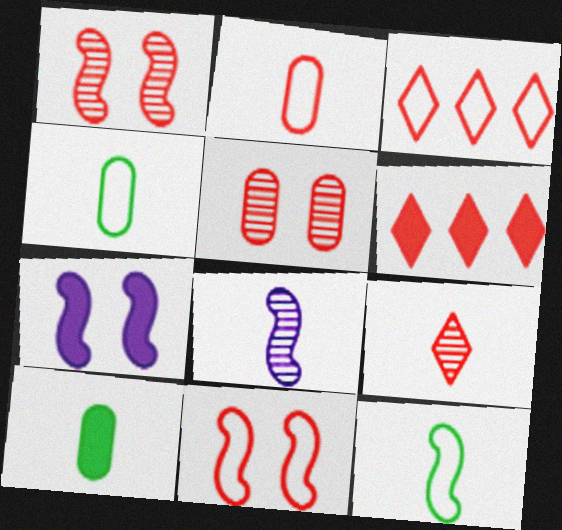[[1, 2, 6], 
[2, 3, 11], 
[6, 7, 10]]